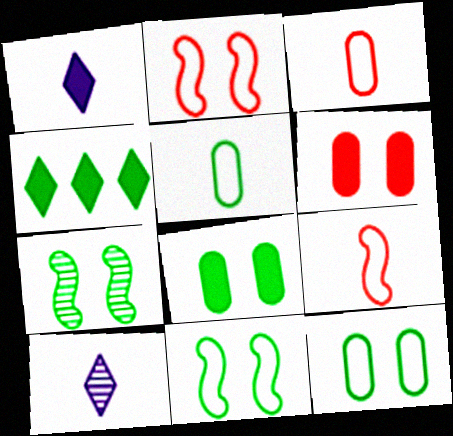[[4, 5, 7]]